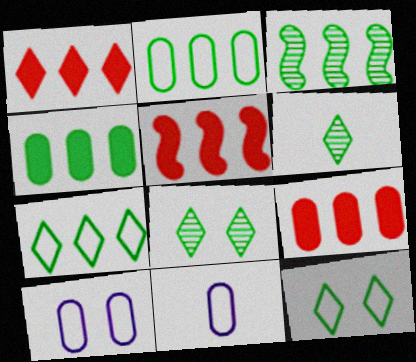[[1, 5, 9], 
[3, 4, 7], 
[5, 6, 10], 
[5, 8, 11]]